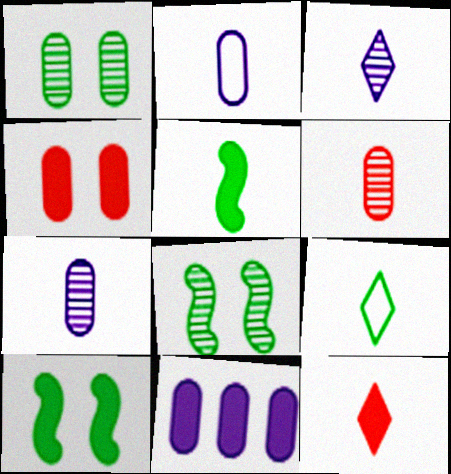[[3, 9, 12], 
[10, 11, 12]]